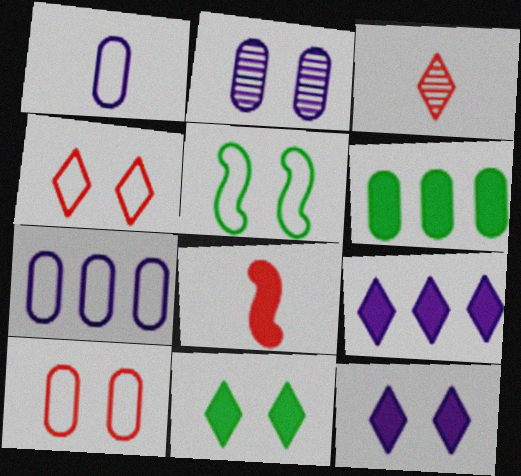[[6, 8, 12]]